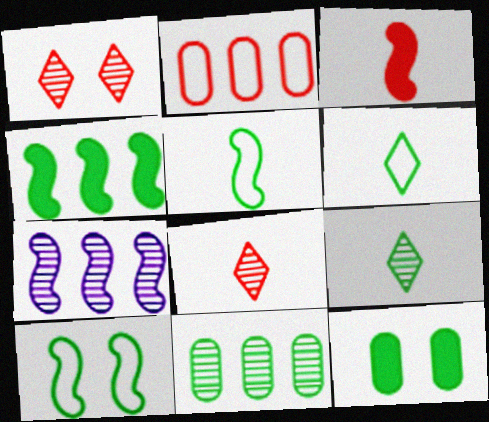[[1, 2, 3], 
[3, 7, 10]]